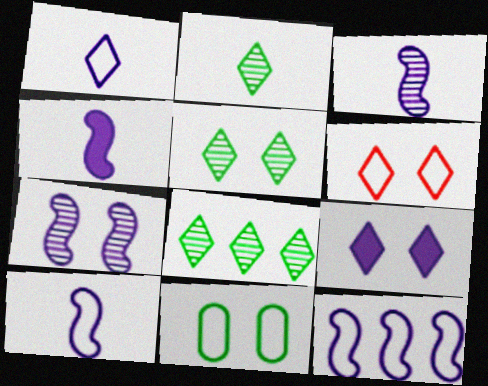[[2, 5, 8], 
[3, 4, 10], 
[4, 7, 12], 
[5, 6, 9]]